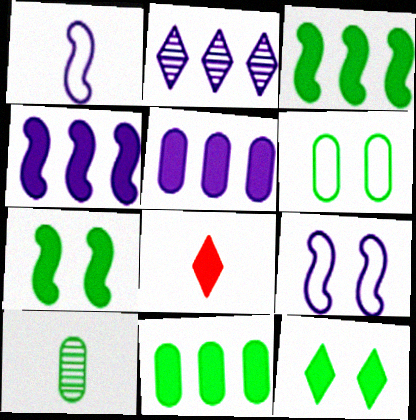[[1, 8, 10], 
[5, 7, 8], 
[6, 10, 11]]